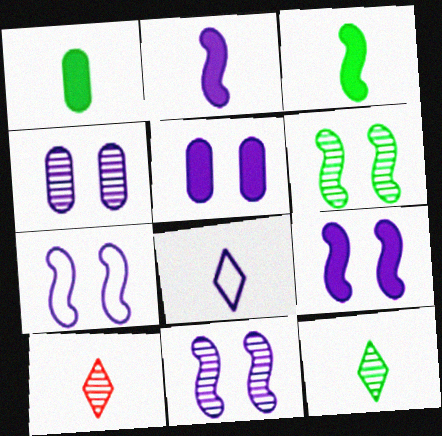[[7, 9, 11]]